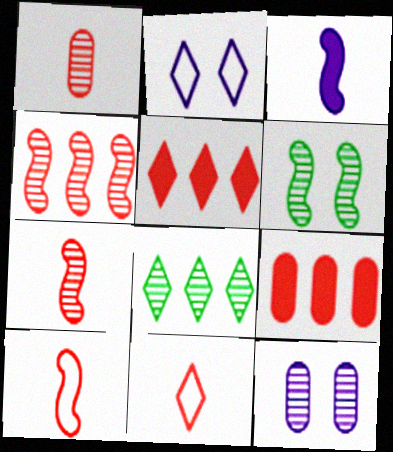[[7, 8, 12]]